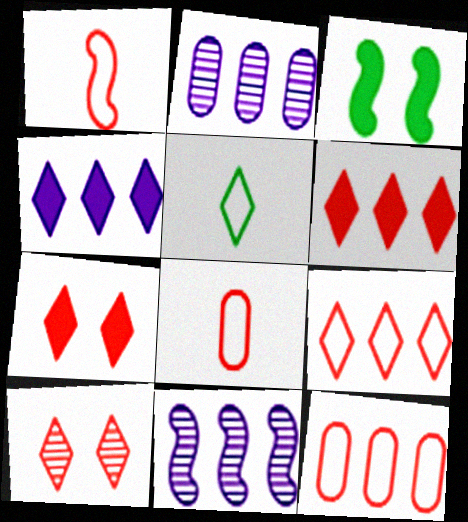[[1, 3, 11], 
[4, 5, 10]]